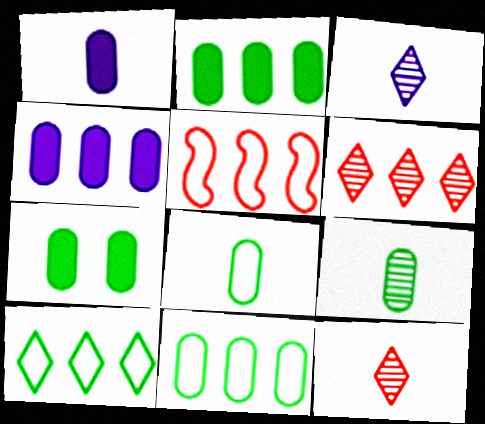[[3, 5, 7], 
[7, 9, 11]]